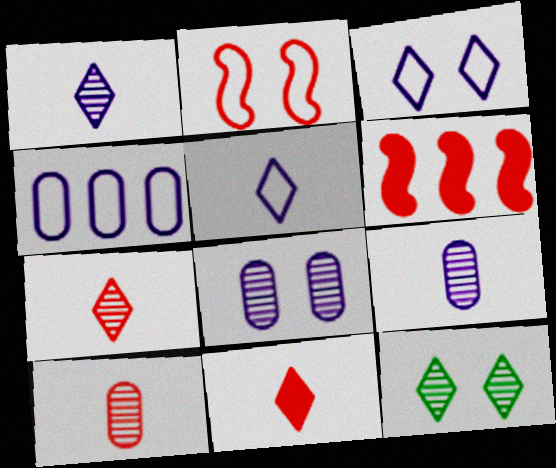[]